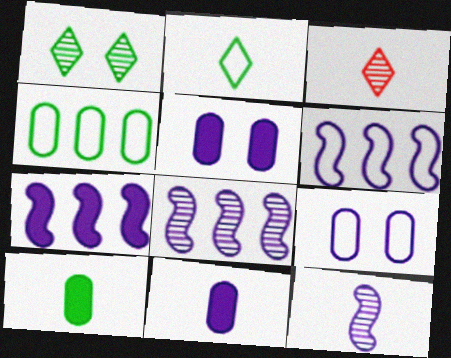[[6, 7, 8]]